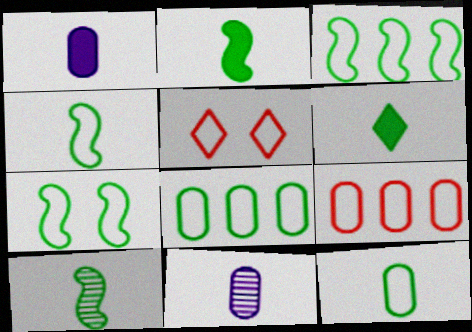[[2, 4, 10], 
[3, 4, 7], 
[6, 10, 12]]